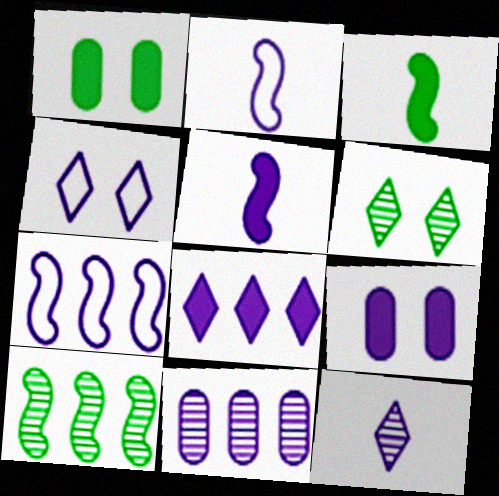[[4, 5, 11], 
[4, 8, 12], 
[5, 8, 9], 
[7, 8, 11], 
[7, 9, 12]]